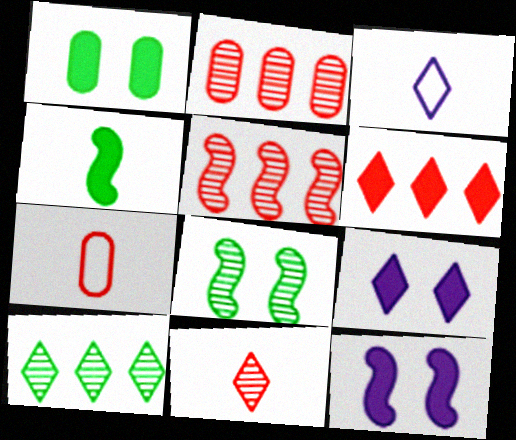[[1, 3, 5], 
[7, 10, 12]]